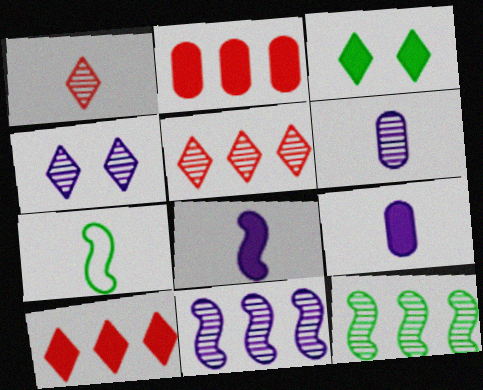[[1, 7, 9], 
[2, 3, 8], 
[2, 4, 7], 
[4, 6, 11]]